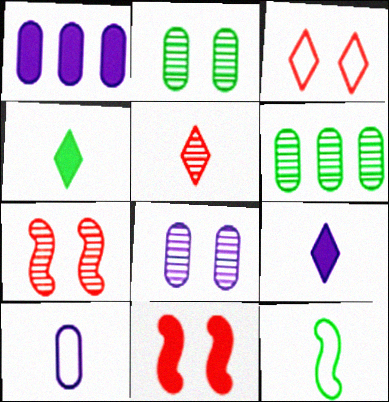[[1, 4, 11], 
[1, 8, 10]]